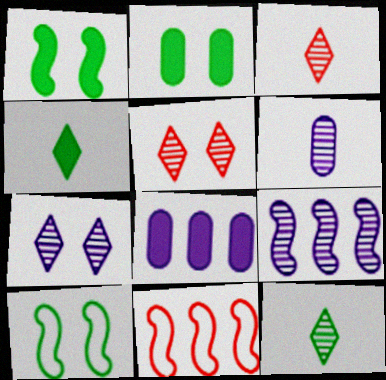[[3, 8, 10], 
[6, 7, 9]]